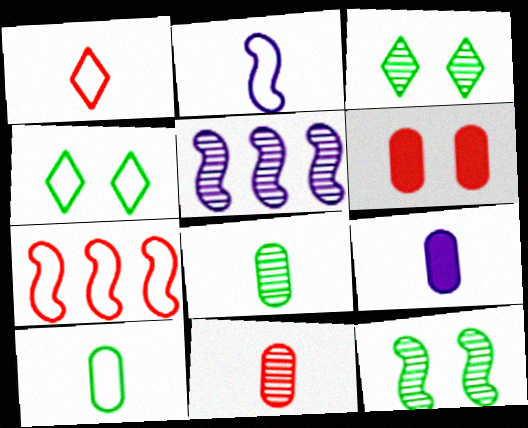[[1, 2, 10], 
[3, 5, 11], 
[3, 7, 9], 
[9, 10, 11]]